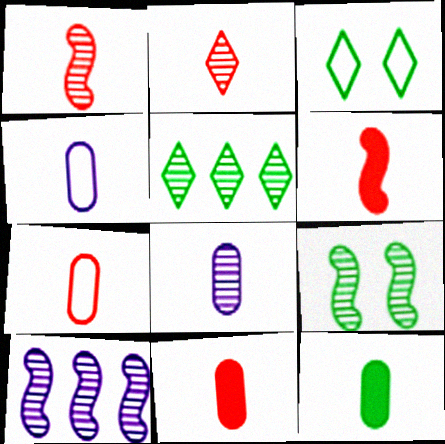[[1, 9, 10], 
[2, 6, 7], 
[3, 10, 11], 
[7, 8, 12]]